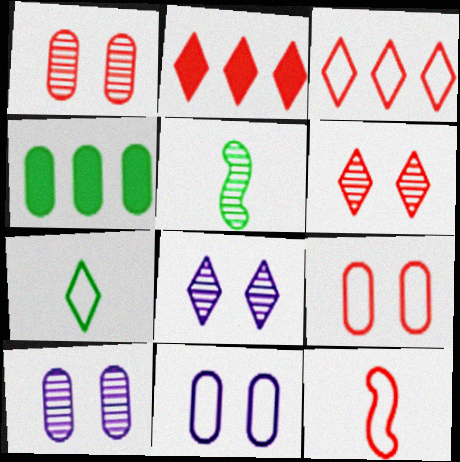[[1, 2, 12], 
[2, 5, 11], 
[2, 7, 8], 
[3, 9, 12], 
[4, 8, 12]]